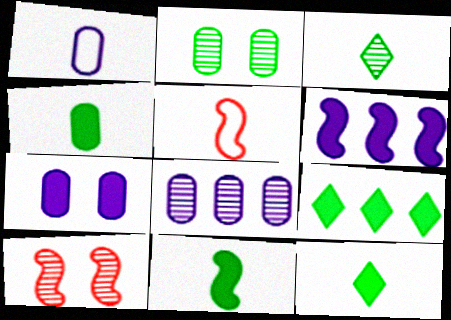[[1, 7, 8], 
[1, 9, 10], 
[3, 8, 10], 
[4, 11, 12]]